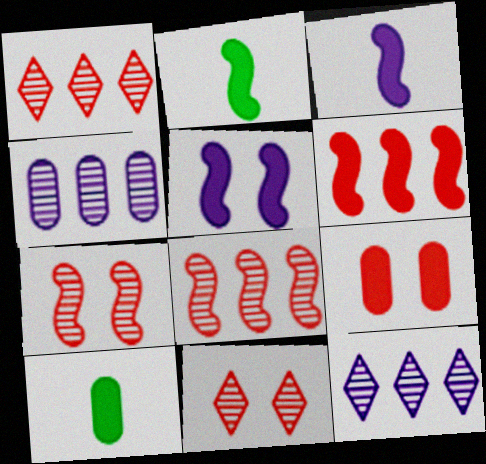[[2, 5, 6]]